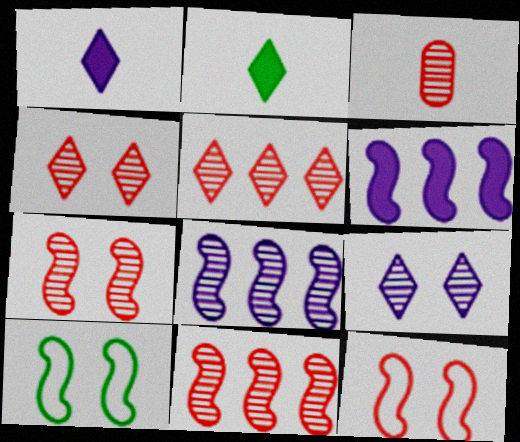[[3, 4, 11], 
[3, 5, 7]]